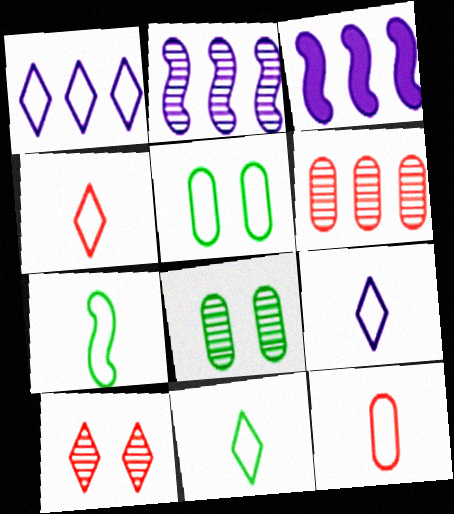[[3, 4, 8], 
[4, 9, 11], 
[7, 9, 12]]